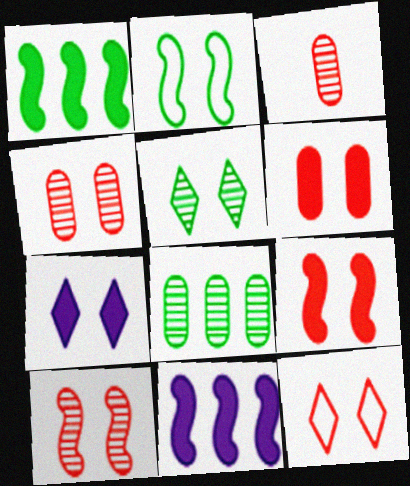[[2, 4, 7], 
[4, 9, 12], 
[5, 7, 12], 
[6, 10, 12]]